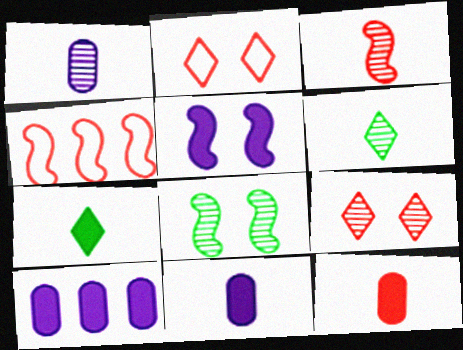[[1, 3, 6], 
[4, 9, 12]]